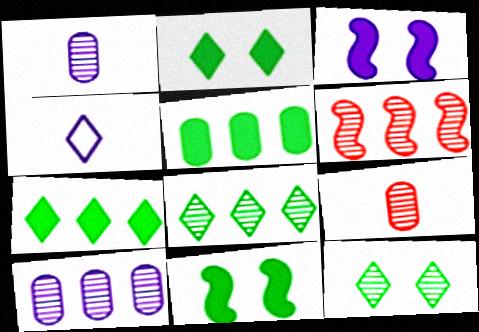[[1, 6, 12], 
[3, 4, 10], 
[6, 8, 10]]